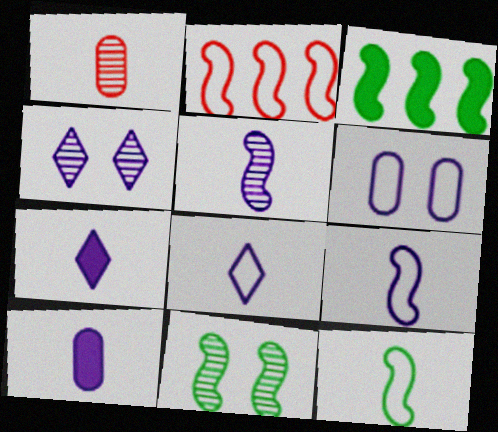[[1, 7, 12], 
[3, 11, 12], 
[5, 8, 10]]